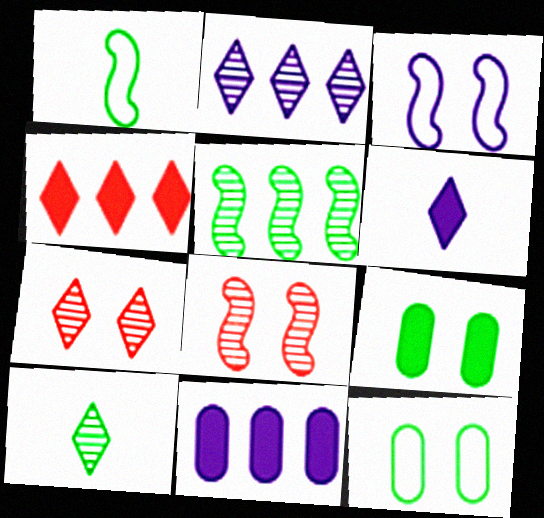[[1, 7, 11], 
[2, 7, 10], 
[3, 7, 9]]